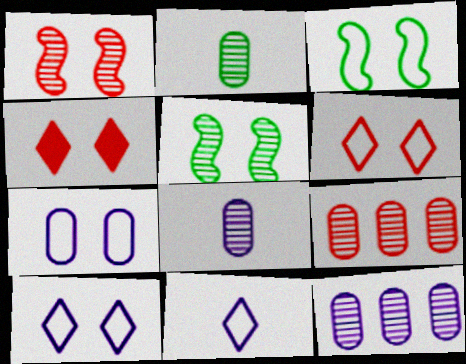[[3, 6, 7], 
[4, 5, 7]]